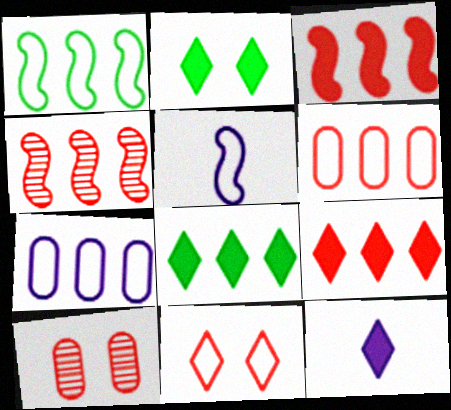[[1, 10, 12], 
[2, 9, 12], 
[4, 6, 9], 
[4, 7, 8], 
[5, 8, 10]]